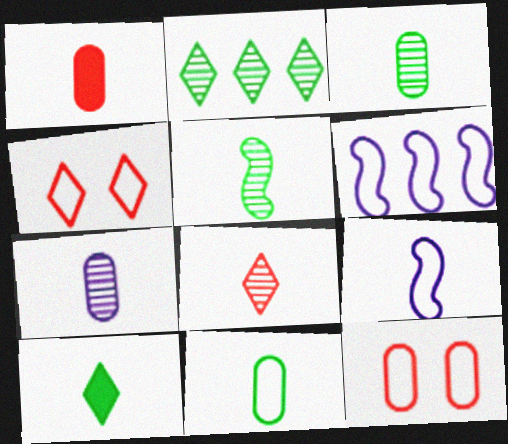[[1, 7, 11], 
[4, 6, 11], 
[5, 7, 8], 
[5, 10, 11]]